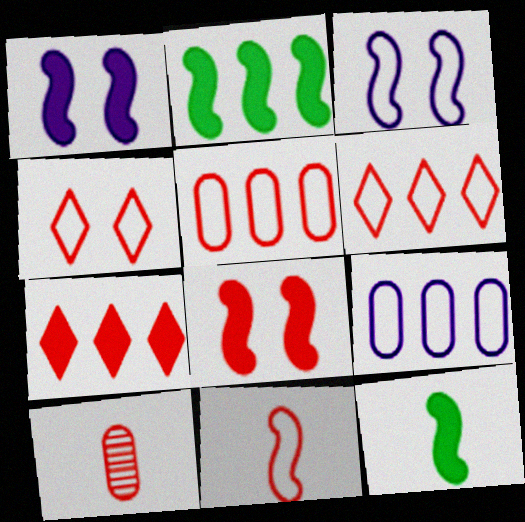[[4, 5, 11], 
[6, 8, 10]]